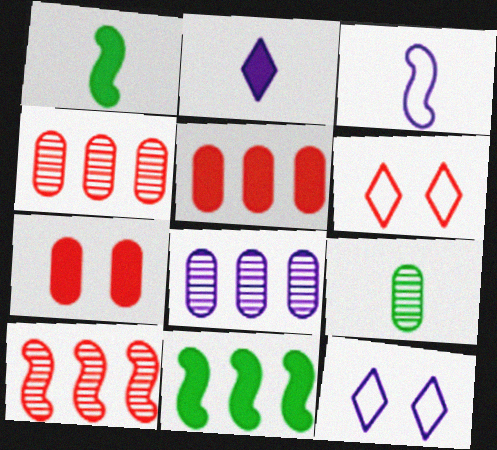[[1, 4, 12], 
[1, 6, 8], 
[2, 7, 11]]